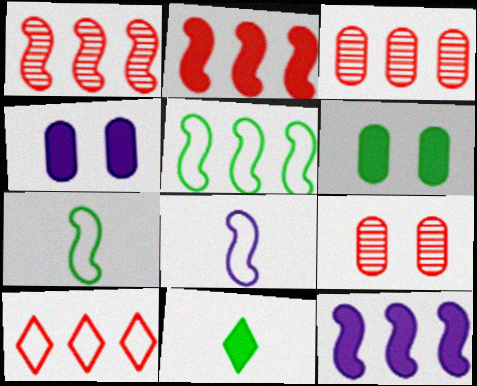[[1, 5, 12], 
[2, 3, 10], 
[2, 4, 11]]